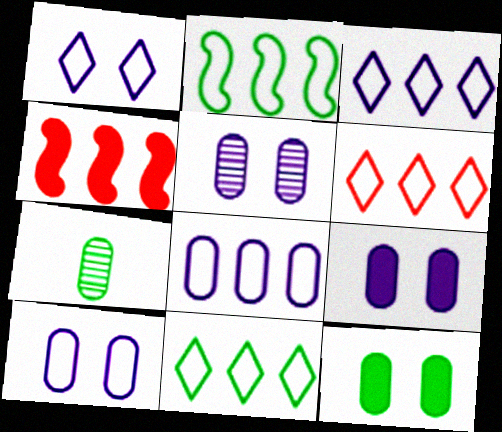[[1, 4, 7], 
[2, 6, 8], 
[3, 6, 11], 
[5, 9, 10]]